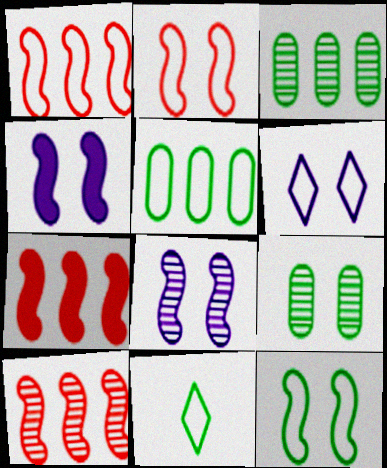[[1, 7, 10], 
[5, 11, 12]]